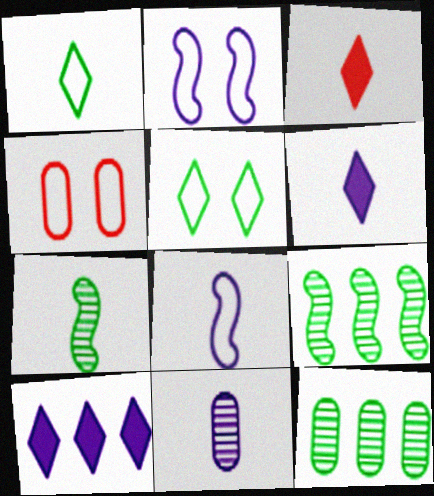[[2, 3, 12], 
[2, 4, 5], 
[2, 10, 11], 
[4, 6, 9], 
[4, 7, 10], 
[6, 8, 11]]